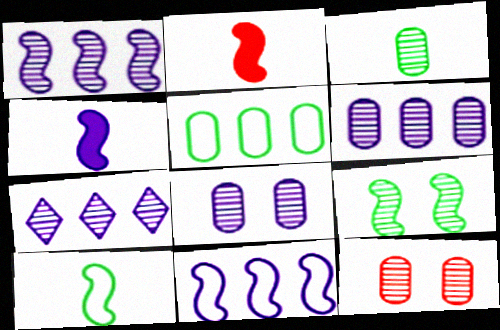[[1, 6, 7], 
[2, 9, 11], 
[3, 6, 12]]